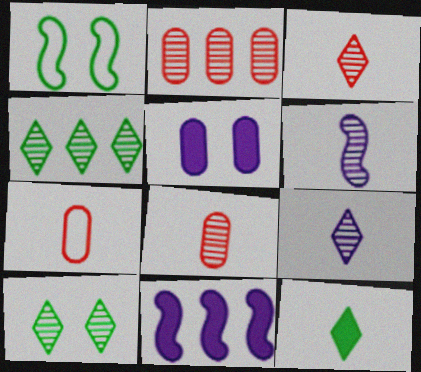[[2, 6, 10], 
[6, 7, 12], 
[7, 10, 11]]